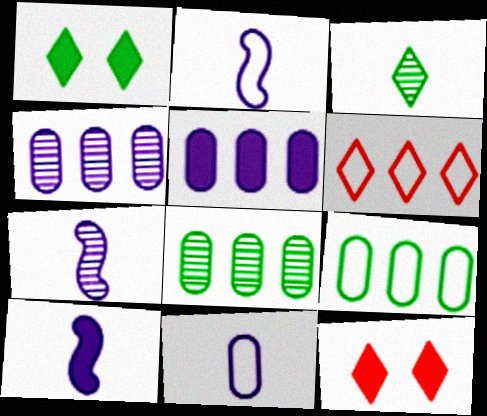[[2, 7, 10], 
[2, 8, 12], 
[7, 9, 12]]